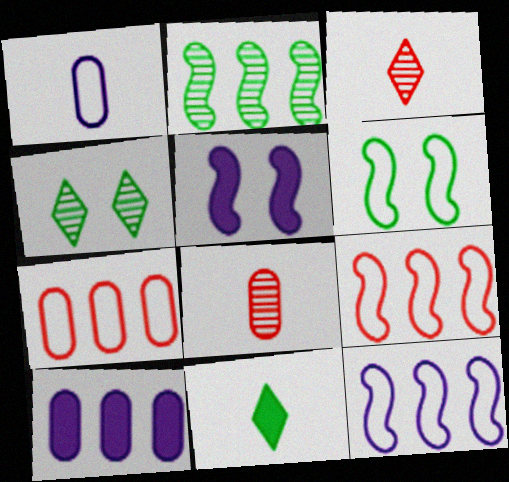[[3, 6, 10]]